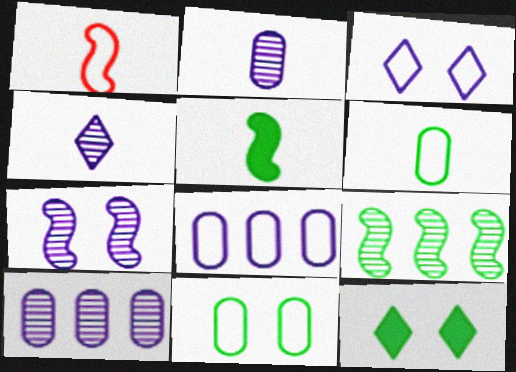[[1, 10, 12], 
[4, 7, 10], 
[6, 9, 12]]